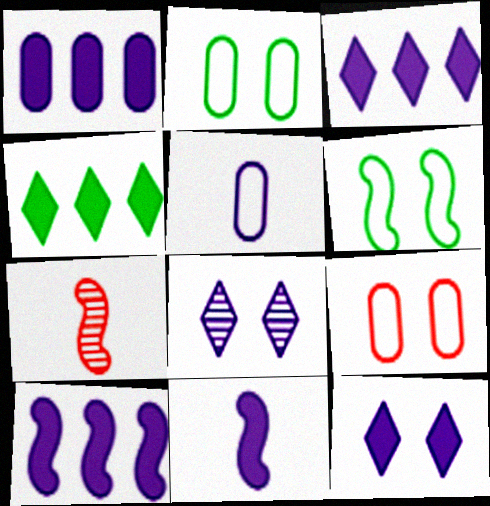[[1, 3, 10], 
[1, 11, 12], 
[2, 3, 7], 
[5, 8, 10], 
[6, 7, 10]]